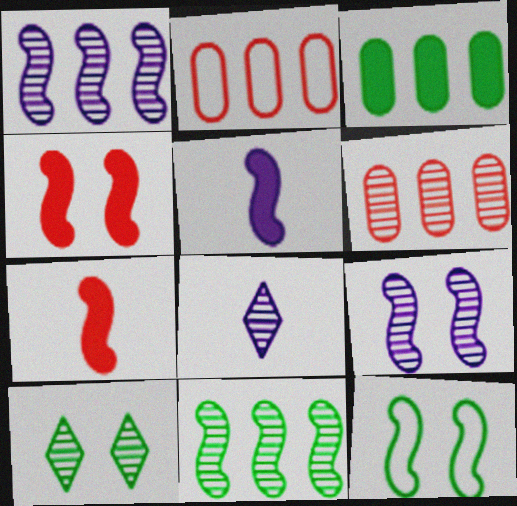[[1, 7, 12], 
[2, 5, 10], 
[4, 9, 12]]